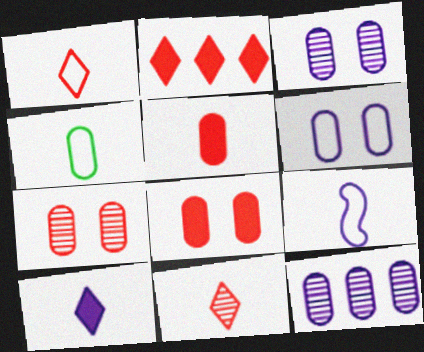[[1, 4, 9], 
[4, 8, 12]]